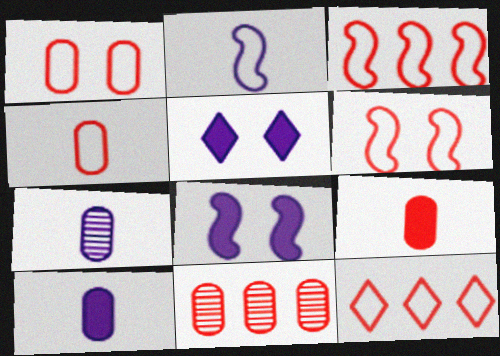[[1, 9, 11], 
[4, 6, 12]]